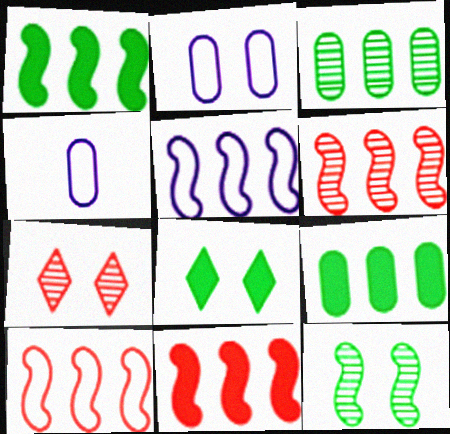[[1, 4, 7], 
[1, 5, 6], 
[4, 6, 8], 
[6, 10, 11]]